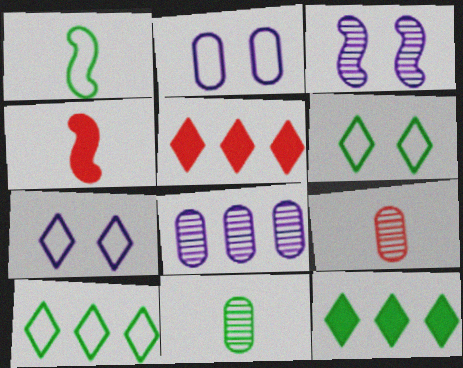[[4, 6, 8]]